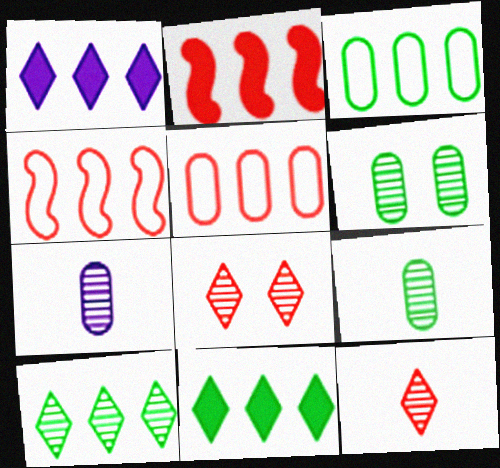[]